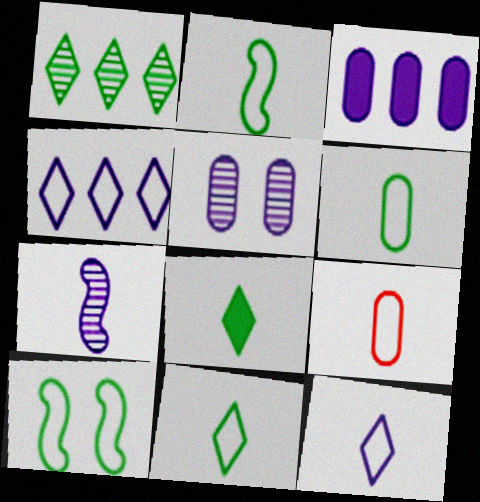[[2, 6, 11], 
[2, 9, 12], 
[4, 9, 10], 
[7, 8, 9]]